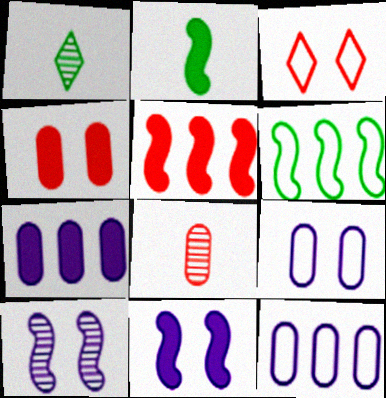[[1, 5, 9], 
[2, 5, 11], 
[3, 5, 8]]